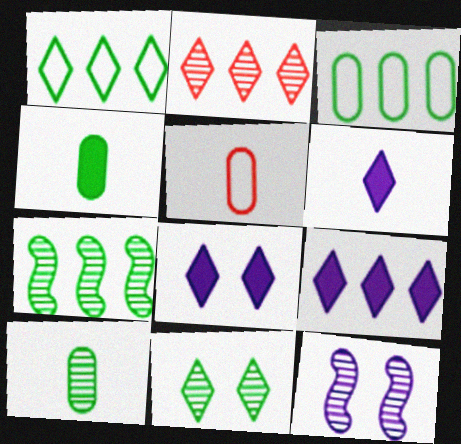[[1, 2, 9], 
[2, 10, 12], 
[5, 7, 8], 
[6, 8, 9], 
[7, 10, 11]]